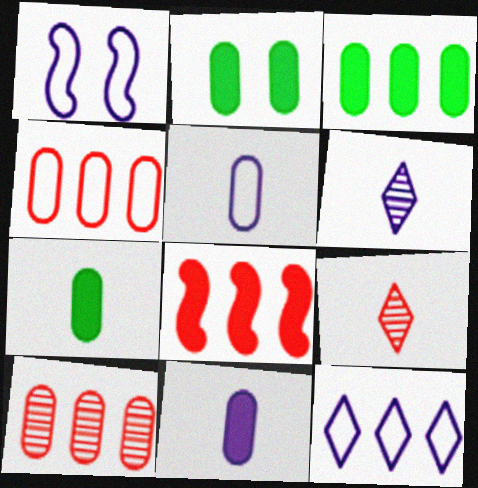[[1, 3, 9], 
[1, 5, 12], 
[2, 3, 7], 
[2, 5, 10]]